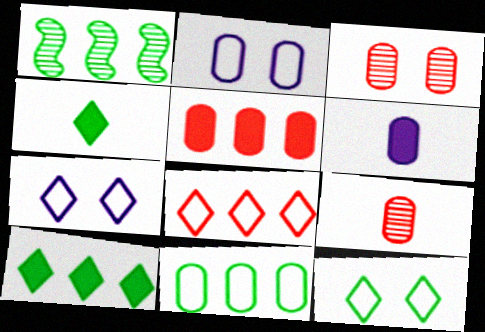[[1, 10, 11], 
[3, 6, 11]]